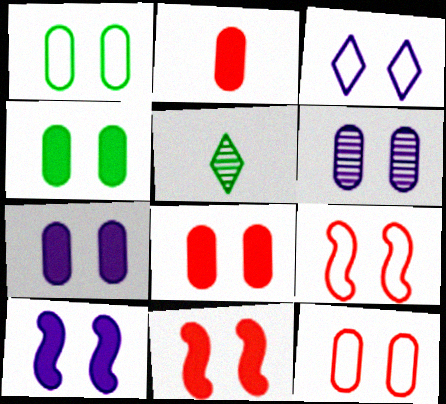[[1, 3, 9], 
[1, 6, 8], 
[3, 6, 10], 
[4, 6, 12], 
[4, 7, 8]]